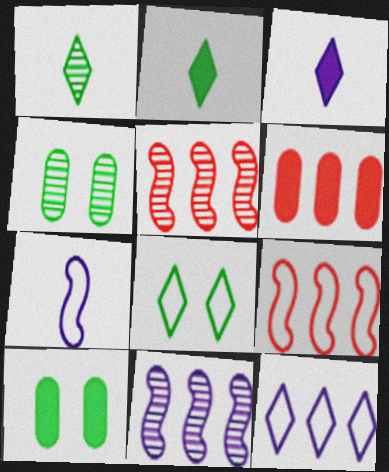[[3, 4, 9]]